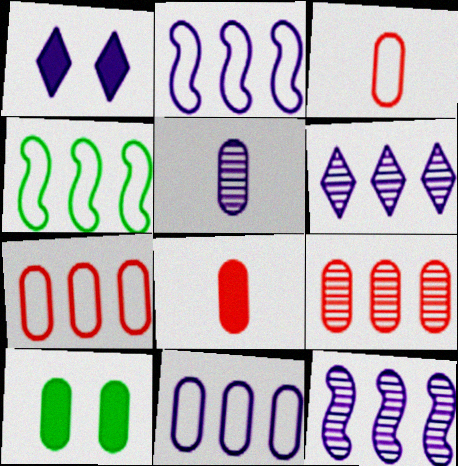[[1, 2, 5], 
[5, 7, 10]]